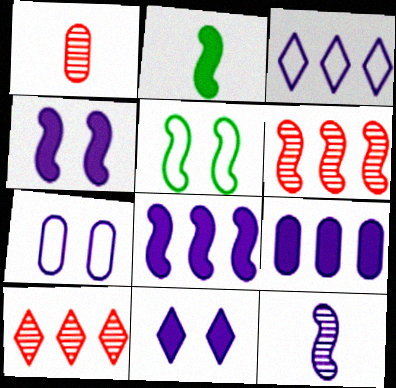[[2, 7, 10]]